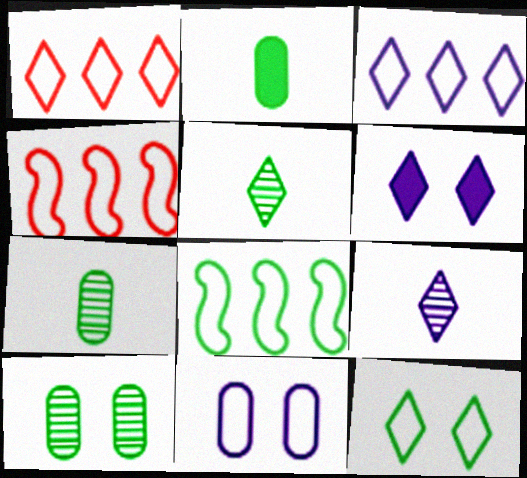[[1, 5, 6], 
[3, 6, 9], 
[4, 6, 7]]